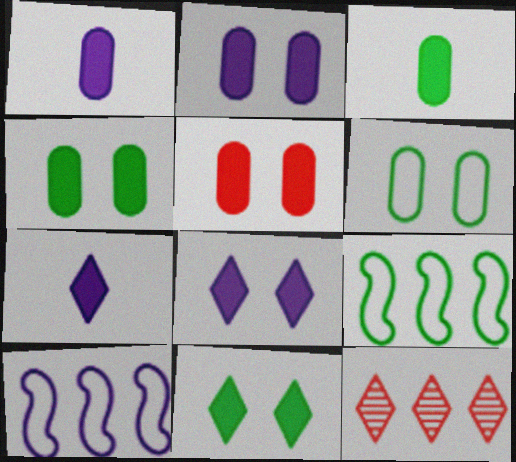[[2, 4, 5]]